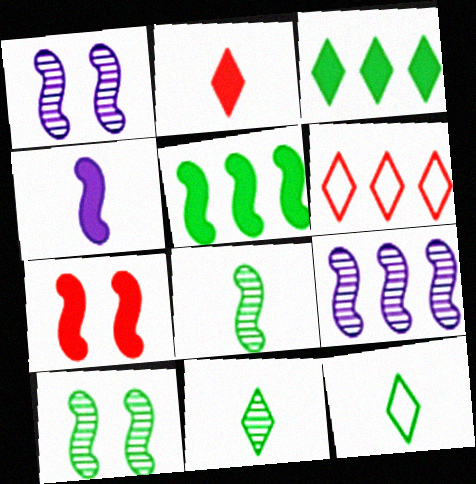[[4, 5, 7]]